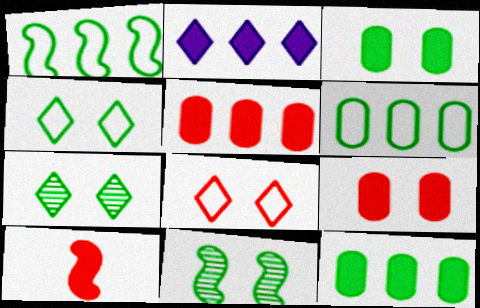[[2, 3, 10], 
[3, 4, 11]]